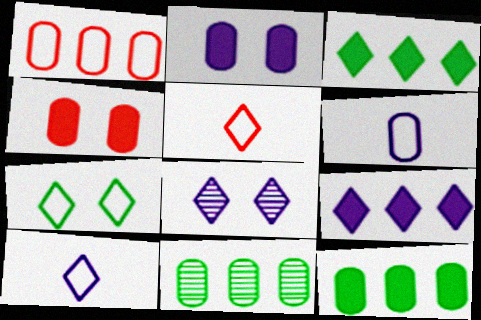[[3, 5, 8], 
[4, 6, 11], 
[8, 9, 10]]